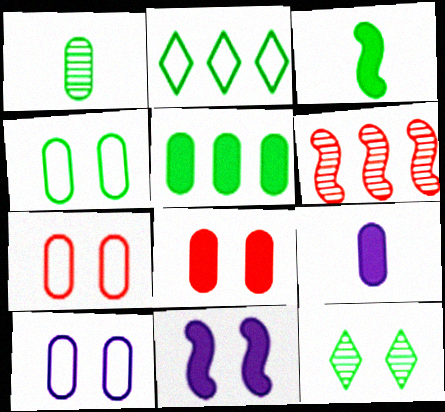[[1, 4, 5], 
[4, 7, 10], 
[5, 8, 9], 
[7, 11, 12]]